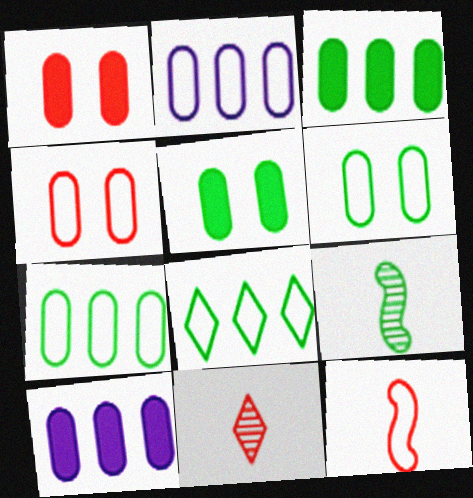[[5, 8, 9]]